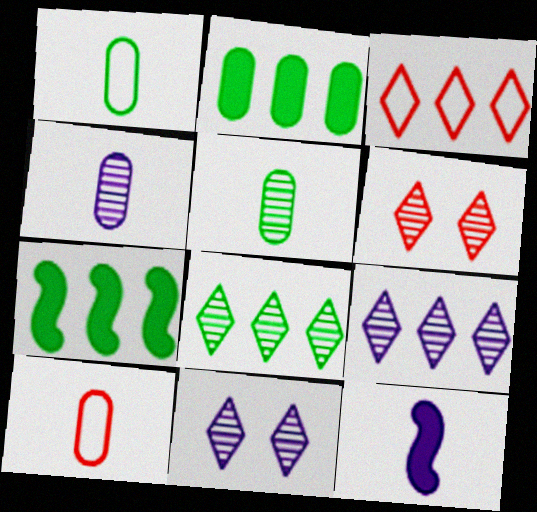[[7, 10, 11]]